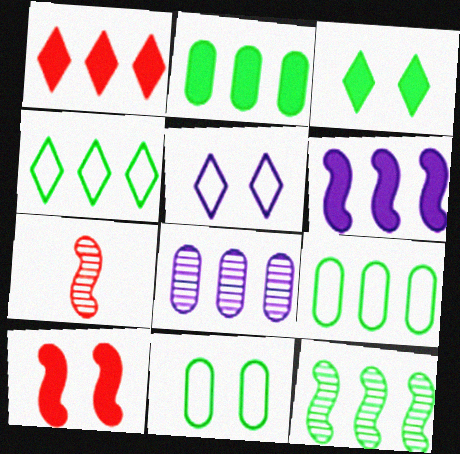[[1, 2, 6], 
[2, 4, 12], 
[2, 5, 7]]